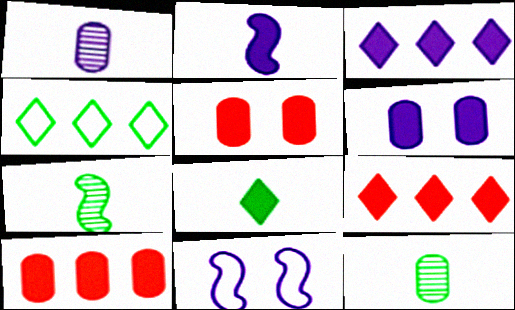[[1, 3, 11], 
[2, 3, 6], 
[9, 11, 12]]